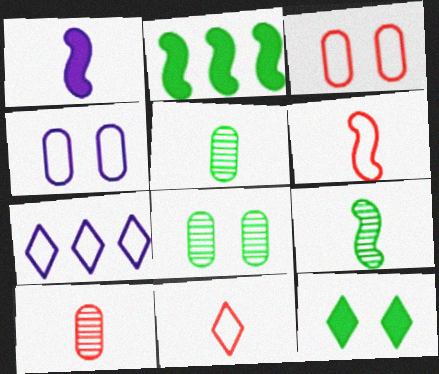[[1, 5, 11], 
[1, 6, 9]]